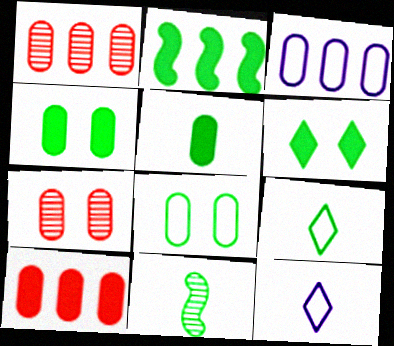[[2, 5, 6], 
[2, 7, 12], 
[3, 5, 7], 
[5, 9, 11]]